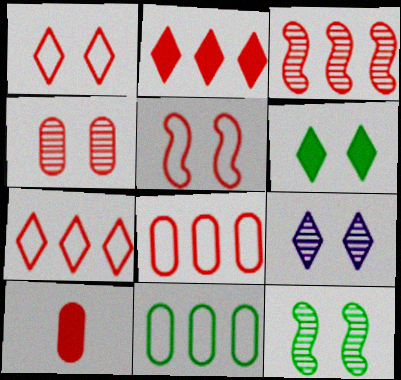[[1, 3, 10], 
[1, 6, 9], 
[2, 3, 8], 
[4, 8, 10], 
[4, 9, 12]]